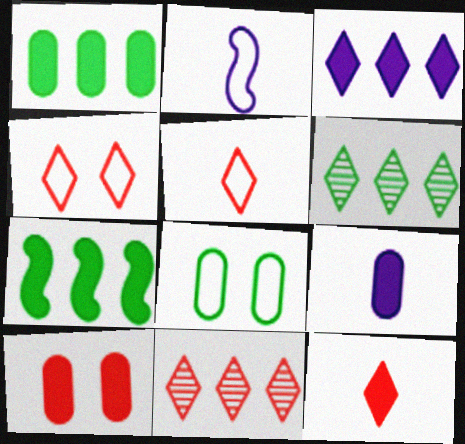[[1, 9, 10], 
[2, 6, 10], 
[4, 11, 12]]